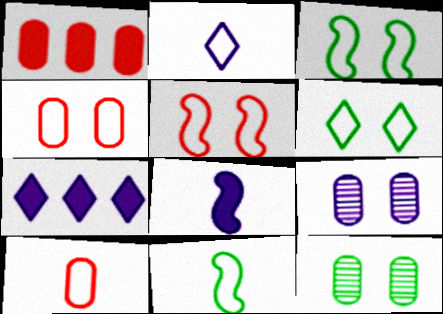[[2, 10, 11]]